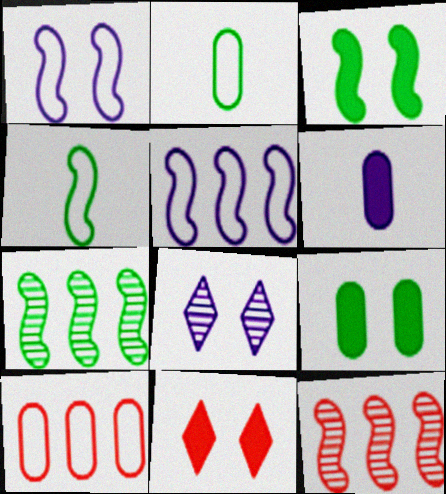[[3, 4, 7], 
[5, 6, 8]]